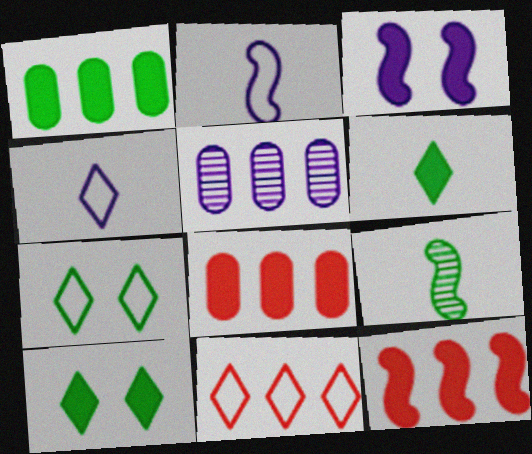[[1, 7, 9], 
[3, 4, 5], 
[3, 6, 8], 
[4, 7, 11]]